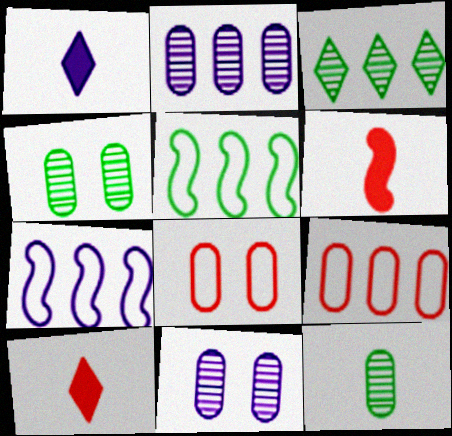[[1, 7, 11], 
[4, 7, 10], 
[5, 10, 11]]